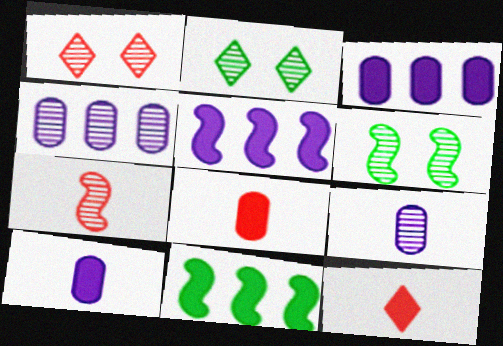[[2, 4, 7]]